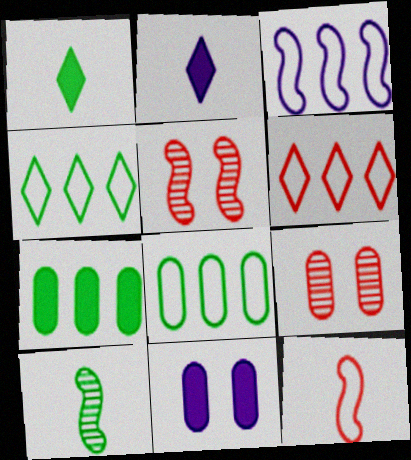[[1, 3, 9], 
[2, 5, 8], 
[3, 6, 8], 
[6, 10, 11]]